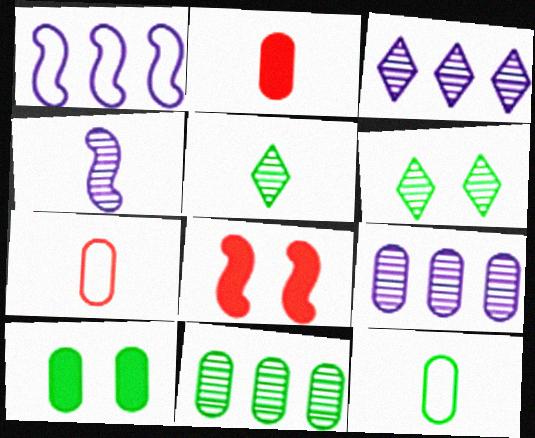[[1, 2, 6], 
[3, 8, 12], 
[7, 9, 10], 
[10, 11, 12]]